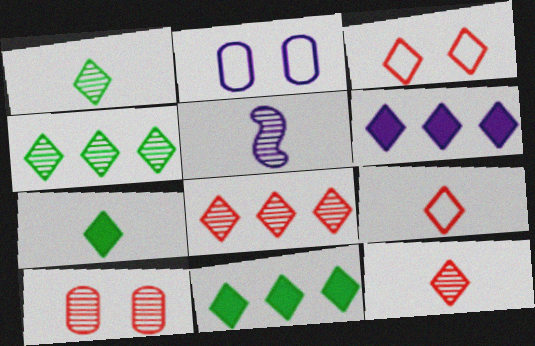[[1, 3, 6], 
[2, 5, 6], 
[4, 5, 10]]